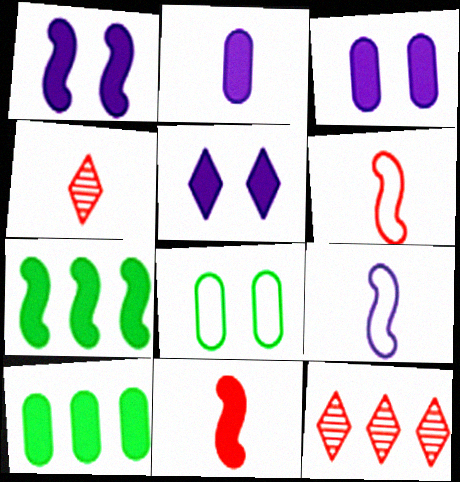[[1, 3, 5], 
[1, 7, 11], 
[5, 10, 11]]